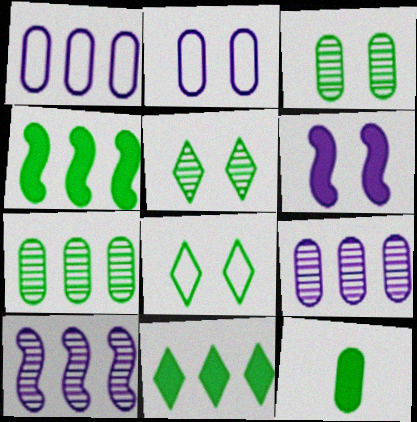[]